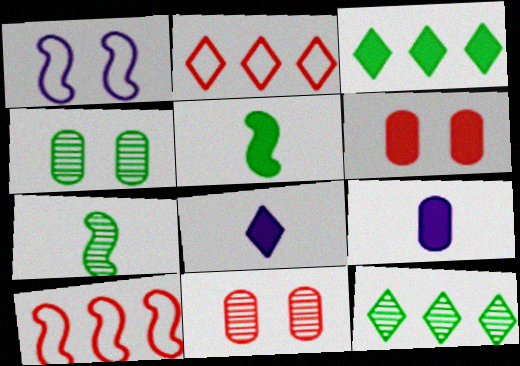[[4, 7, 12], 
[4, 8, 10]]